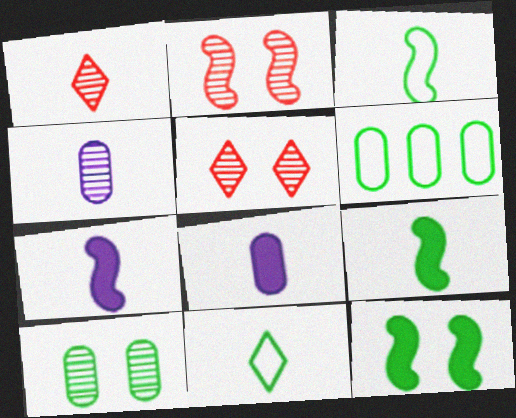[[1, 3, 8], 
[5, 6, 7]]